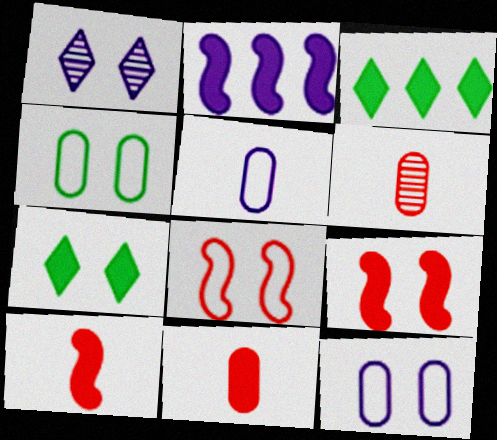[[1, 2, 5], 
[1, 4, 9], 
[2, 7, 11]]